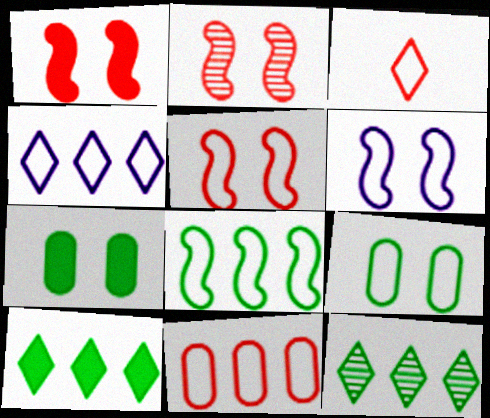[[1, 2, 5], 
[3, 5, 11], 
[4, 8, 11]]